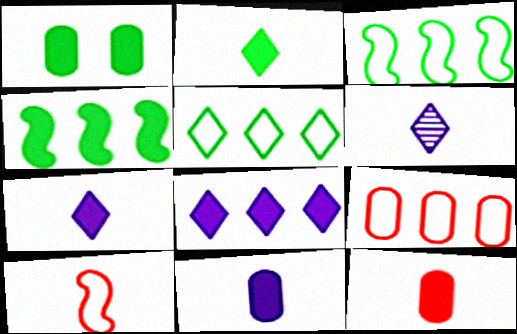[[1, 2, 4]]